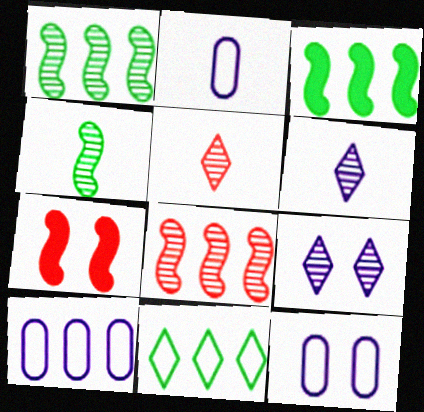[[2, 10, 12], 
[3, 5, 12]]